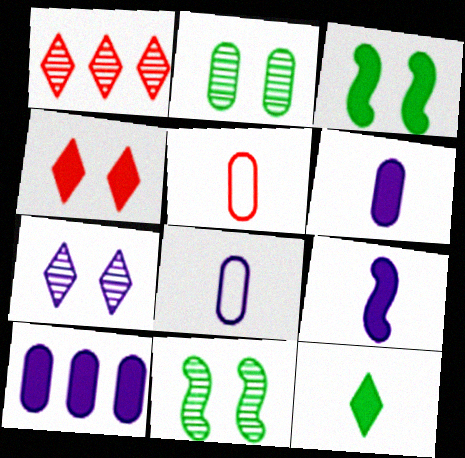[[1, 3, 8], 
[2, 5, 10]]